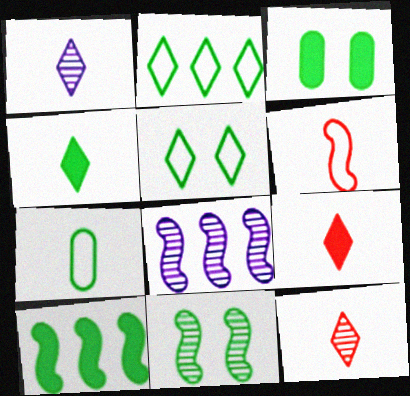[[3, 4, 10], 
[3, 5, 11]]